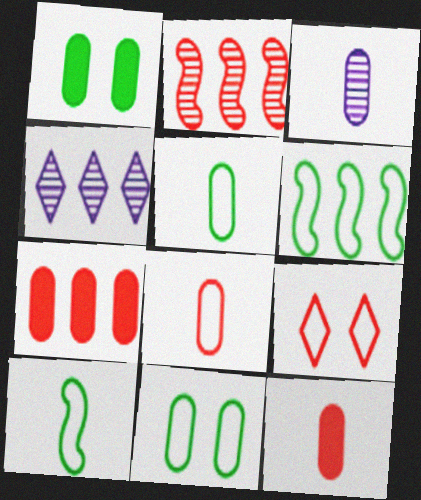[[2, 9, 12], 
[3, 5, 12], 
[3, 7, 11], 
[4, 6, 7]]